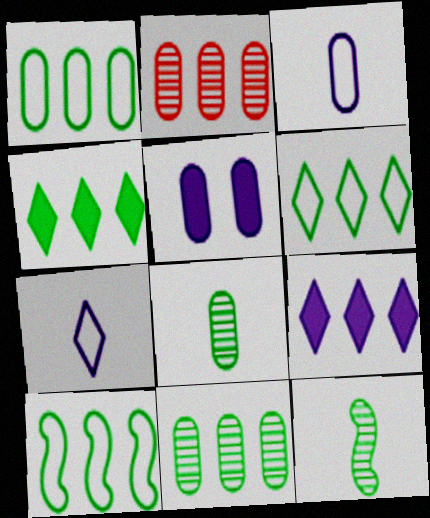[[1, 6, 10], 
[2, 9, 10], 
[4, 10, 11]]